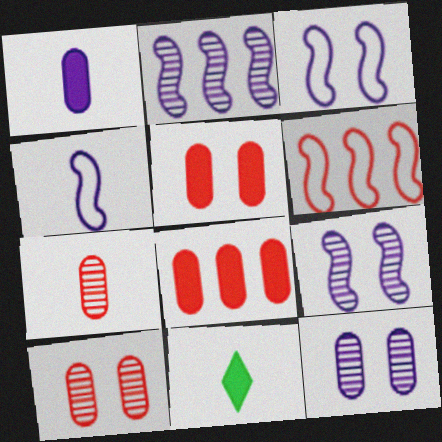[[4, 7, 11], 
[6, 11, 12]]